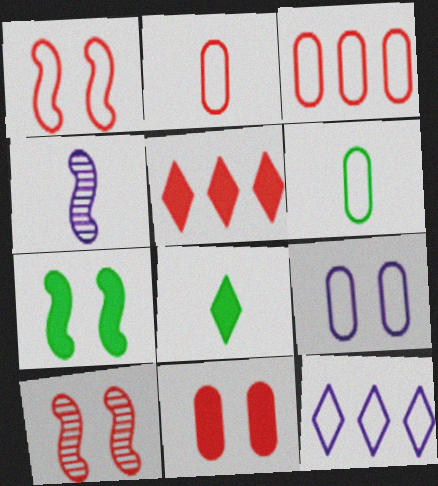[[1, 6, 12], 
[2, 4, 8], 
[2, 5, 10], 
[3, 6, 9]]